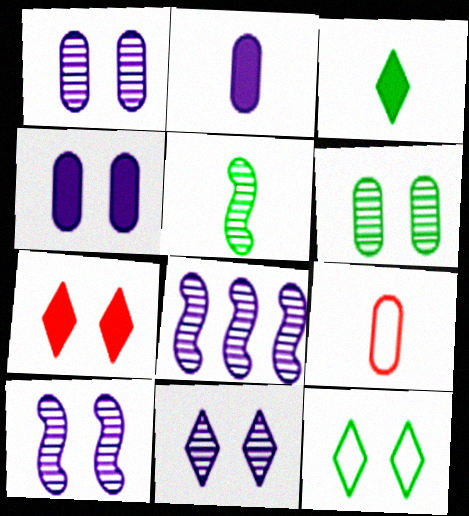[[1, 10, 11], 
[7, 11, 12]]